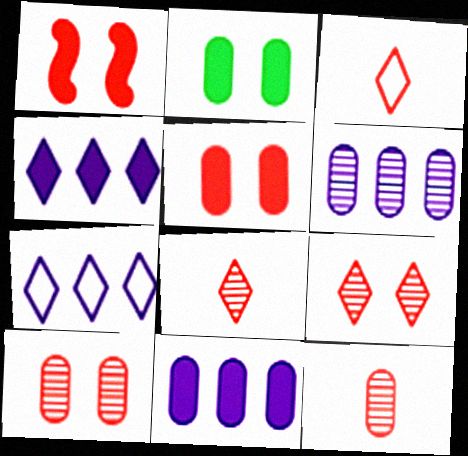[]